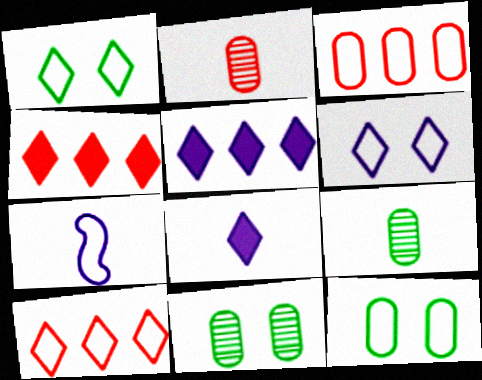[[1, 3, 7], 
[4, 7, 11], 
[7, 10, 12]]